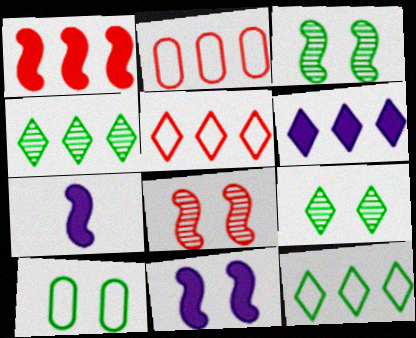[[2, 7, 9], 
[4, 5, 6]]